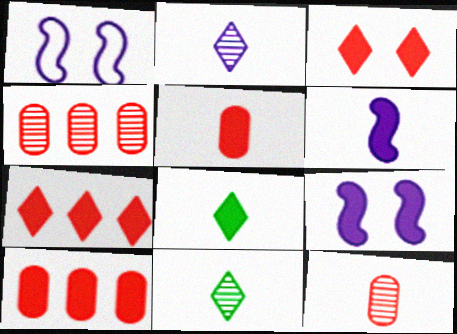[[1, 4, 8], 
[1, 10, 11], 
[5, 6, 8], 
[8, 9, 10]]